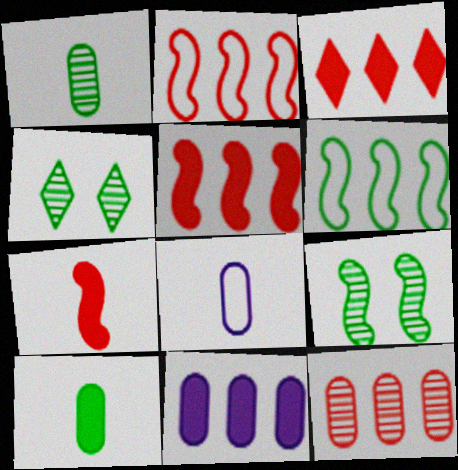[[2, 3, 12], 
[3, 8, 9], 
[4, 5, 8], 
[4, 6, 10]]